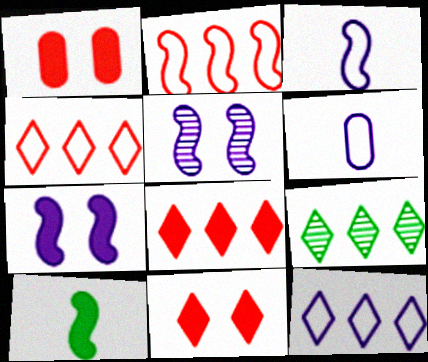[[1, 3, 9], 
[2, 5, 10], 
[8, 9, 12]]